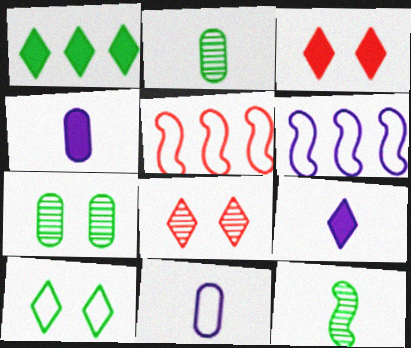[[1, 3, 9], 
[2, 3, 6], 
[5, 7, 9], 
[5, 10, 11]]